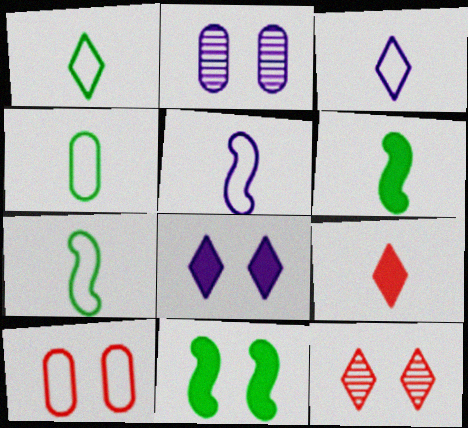[[1, 4, 7]]